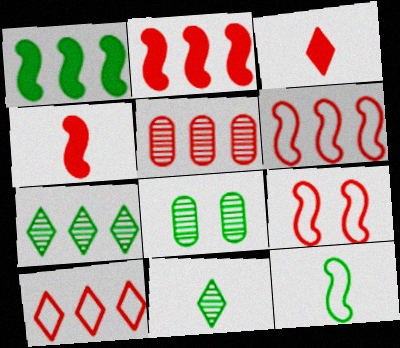[[2, 5, 10], 
[3, 5, 9]]